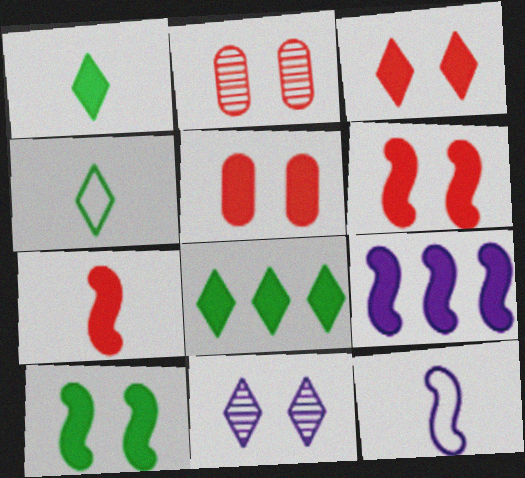[[1, 5, 9], 
[2, 4, 9], 
[2, 8, 12], 
[3, 5, 6], 
[7, 9, 10]]